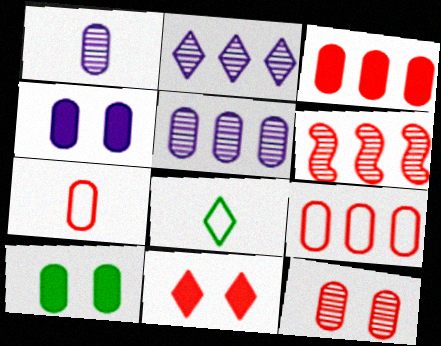[[1, 9, 10], 
[2, 8, 11], 
[3, 7, 12], 
[4, 6, 8], 
[5, 7, 10], 
[6, 7, 11]]